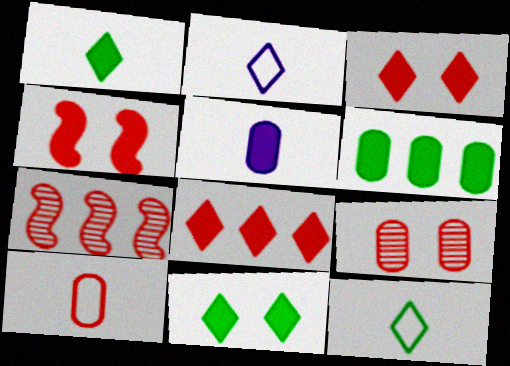[[3, 7, 10]]